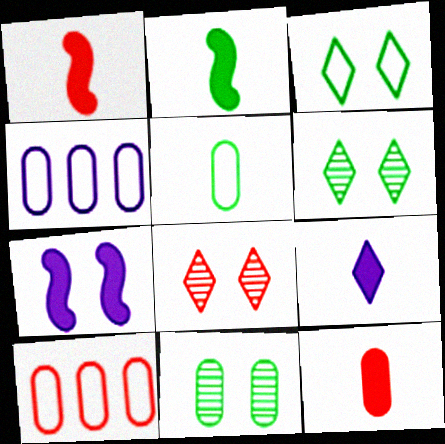[[1, 4, 6], 
[1, 8, 10], 
[2, 4, 8], 
[2, 9, 12], 
[4, 11, 12]]